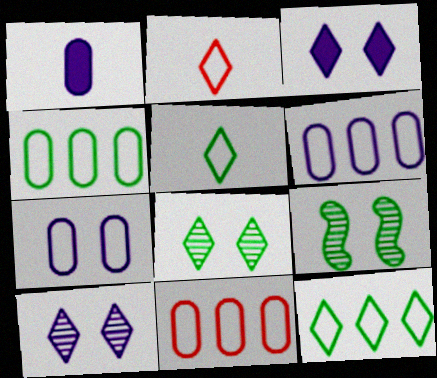[[4, 6, 11]]